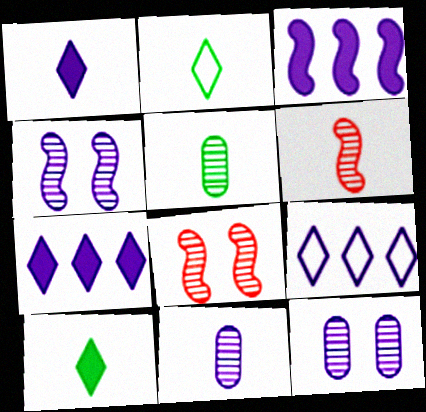[]